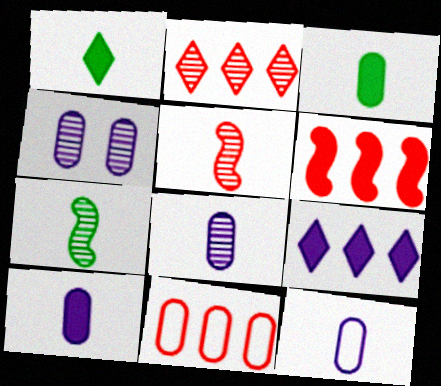[[1, 5, 12], 
[2, 4, 7], 
[2, 6, 11], 
[3, 4, 11], 
[8, 10, 12]]